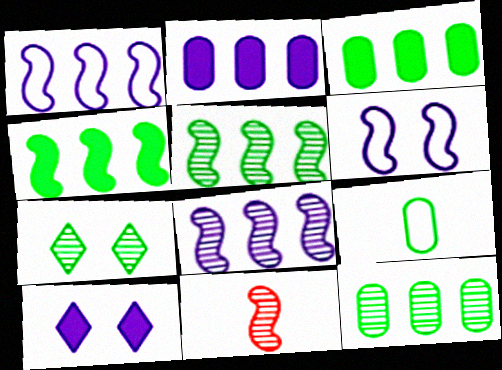[[4, 6, 11], 
[4, 7, 9]]